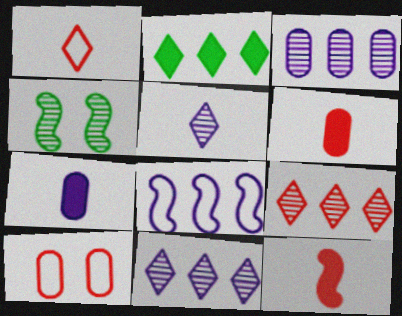[[4, 8, 12], 
[9, 10, 12]]